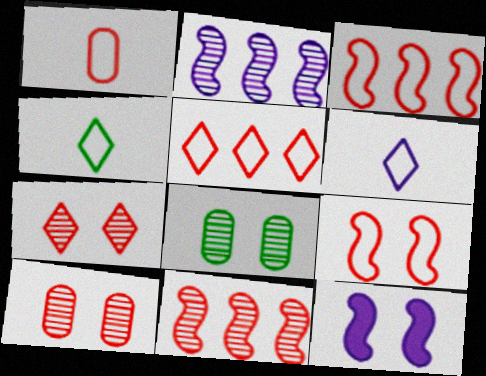[[1, 5, 9]]